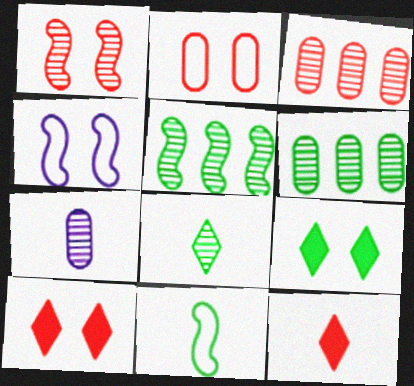[[1, 2, 10], 
[4, 6, 12], 
[6, 9, 11], 
[7, 11, 12]]